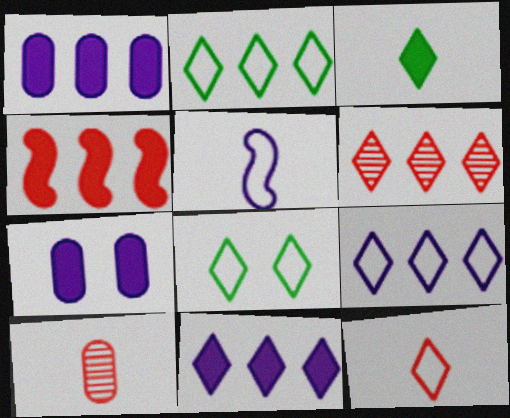[[2, 6, 11], 
[3, 4, 7], 
[3, 5, 10], 
[8, 9, 12]]